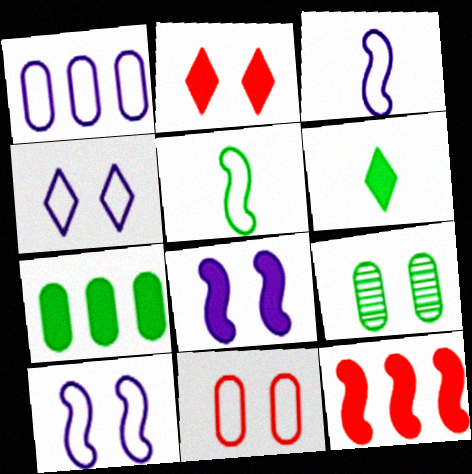[[1, 3, 4], 
[2, 9, 10]]